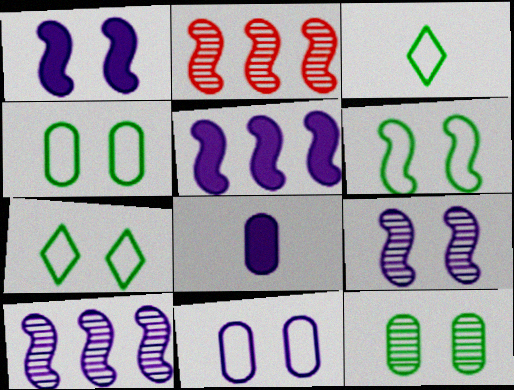[[2, 7, 8], 
[4, 6, 7]]